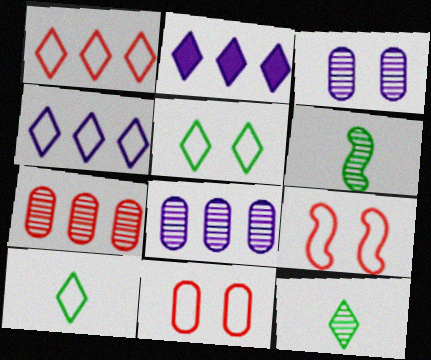[[2, 6, 11]]